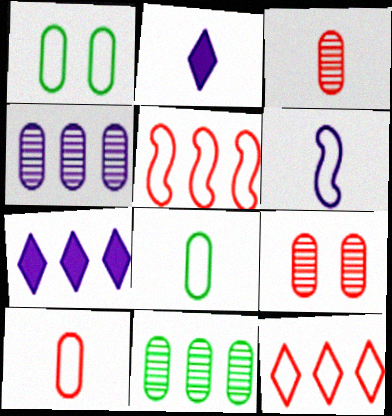[[1, 6, 12], 
[5, 7, 11]]